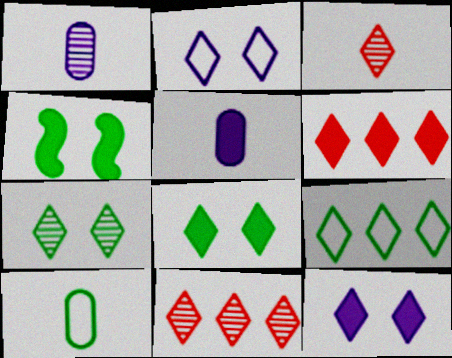[[3, 9, 12], 
[4, 5, 6]]